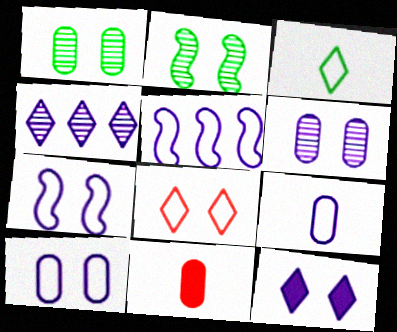[[6, 7, 12]]